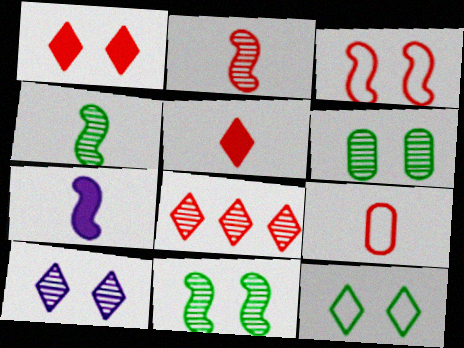[[1, 10, 12], 
[2, 5, 9]]